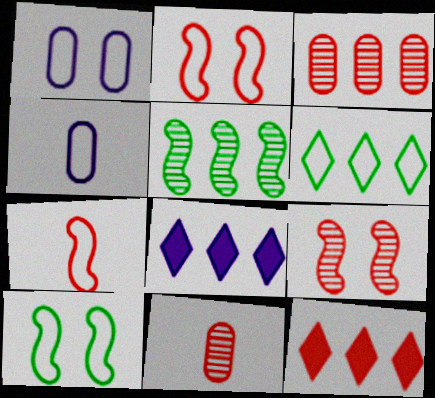[[1, 6, 7], 
[2, 4, 6], 
[2, 11, 12], 
[8, 10, 11]]